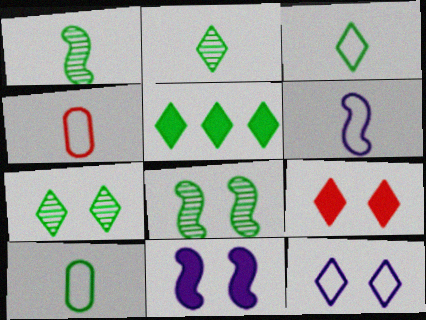[[3, 4, 6], 
[3, 5, 7], 
[5, 8, 10], 
[7, 9, 12]]